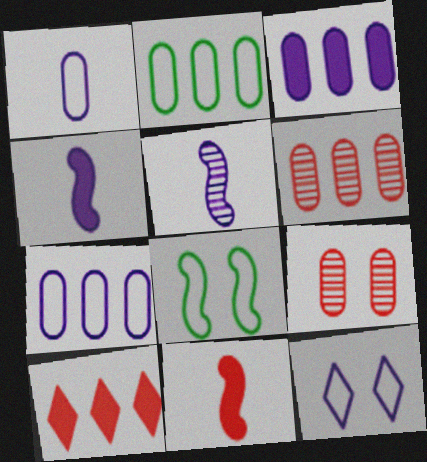[[2, 3, 6], 
[3, 5, 12]]